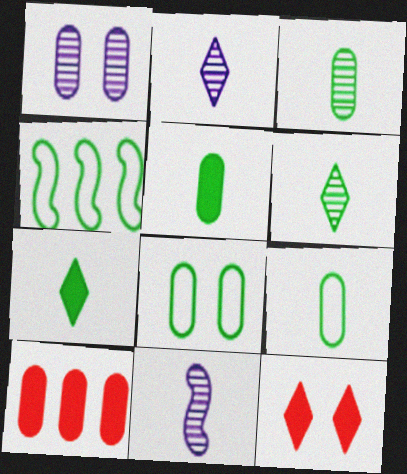[[1, 9, 10], 
[3, 5, 9]]